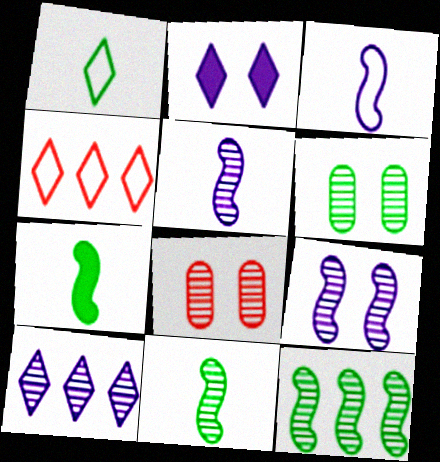[[8, 10, 11]]